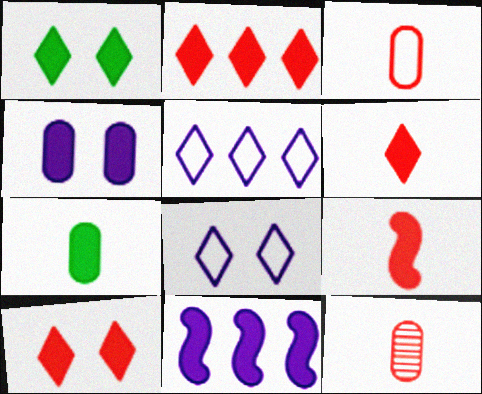[[2, 6, 10], 
[7, 10, 11]]